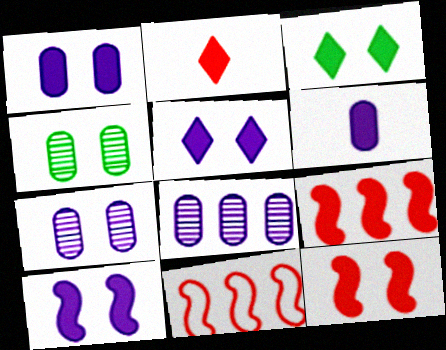[[1, 3, 12], 
[1, 5, 10], 
[3, 6, 9]]